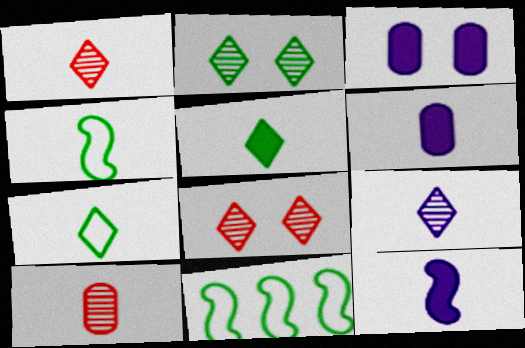[[1, 3, 11], 
[1, 4, 6], 
[6, 8, 11], 
[7, 10, 12]]